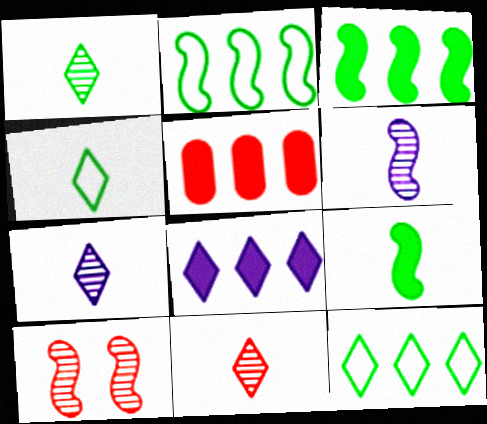[[1, 7, 11], 
[3, 5, 8]]